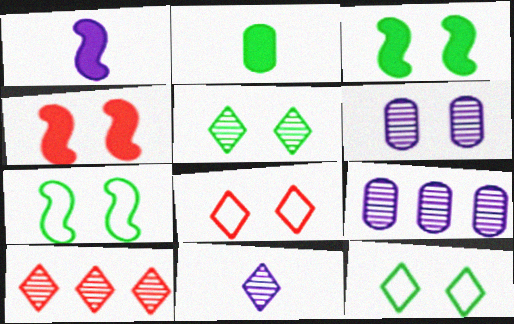[[3, 6, 8], 
[4, 6, 12], 
[5, 10, 11]]